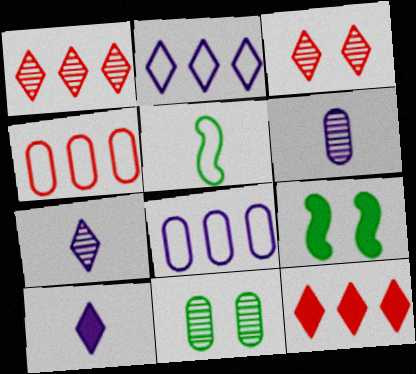[[4, 7, 9]]